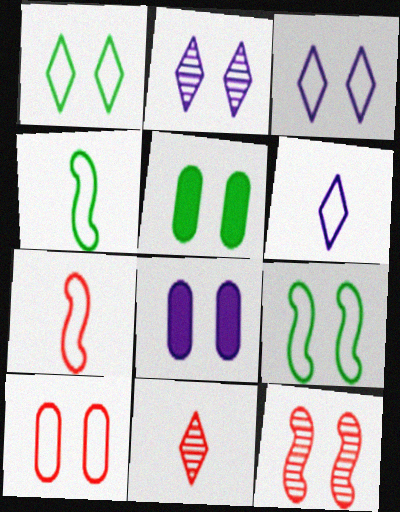[[1, 8, 12], 
[3, 5, 12], 
[3, 9, 10]]